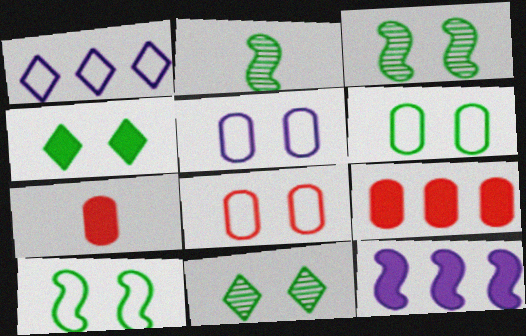[[1, 3, 7], 
[3, 4, 6], 
[4, 7, 12], 
[5, 6, 8]]